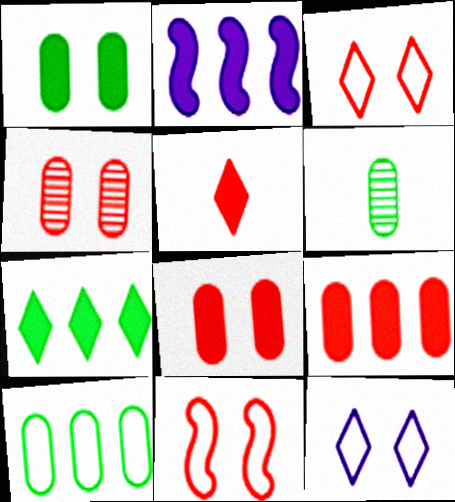[[1, 2, 5], 
[1, 6, 10], 
[2, 3, 6], 
[2, 7, 9]]